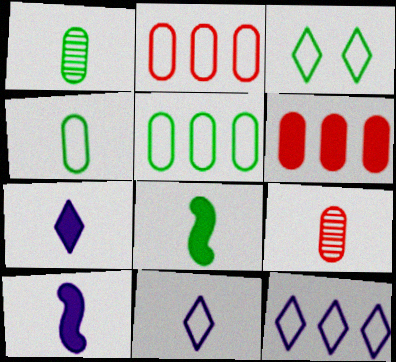[[8, 9, 11]]